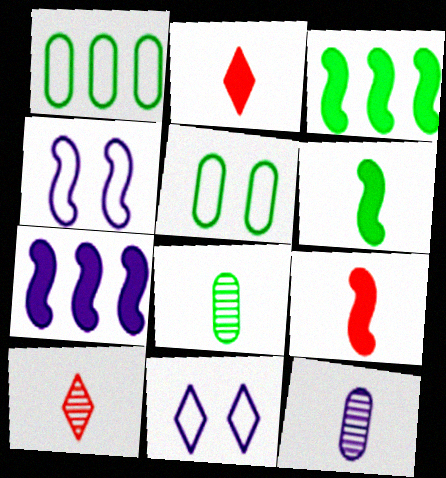[[5, 7, 10], 
[7, 11, 12]]